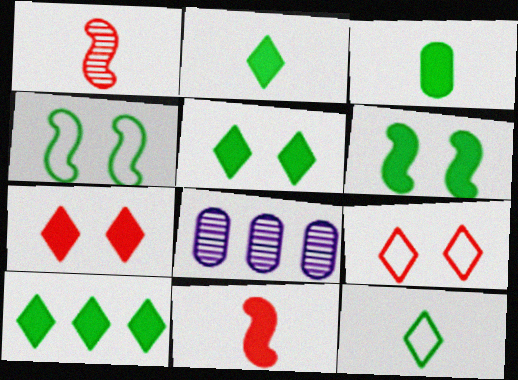[[2, 5, 10], 
[3, 6, 10]]